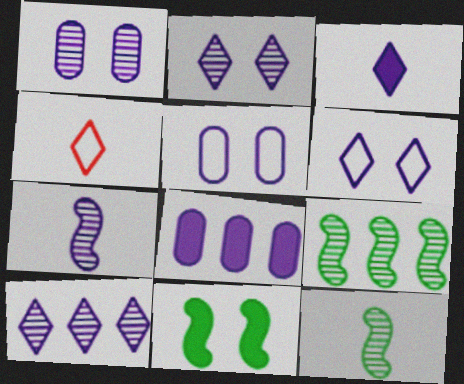[[1, 7, 10], 
[3, 6, 10], 
[6, 7, 8]]